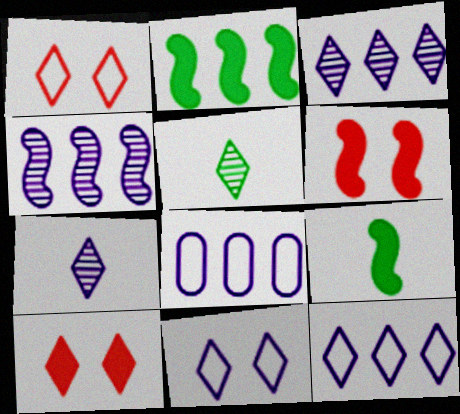[[5, 6, 8], 
[5, 10, 12]]